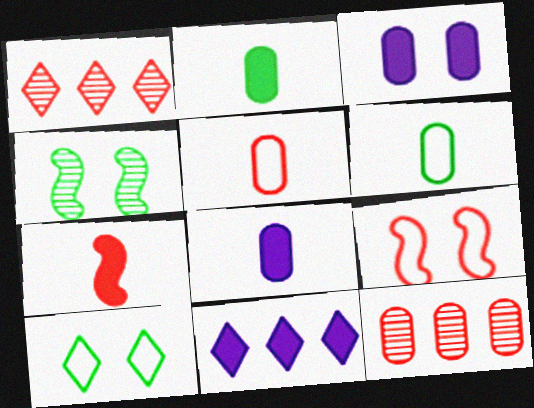[[3, 6, 12], 
[4, 5, 11]]